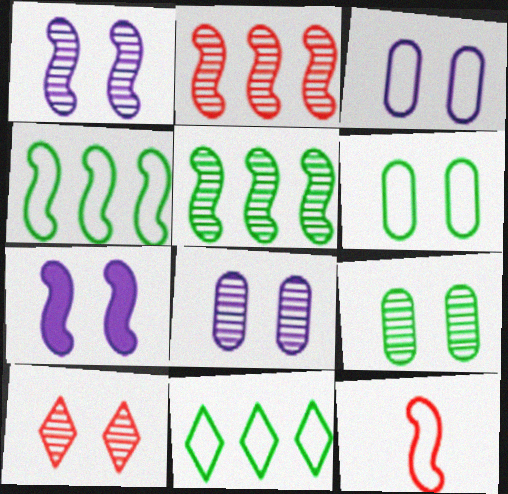[[1, 9, 10], 
[3, 11, 12], 
[5, 7, 12], 
[6, 7, 10]]